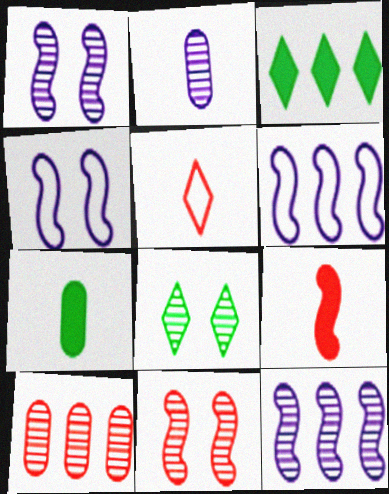[[3, 6, 10]]